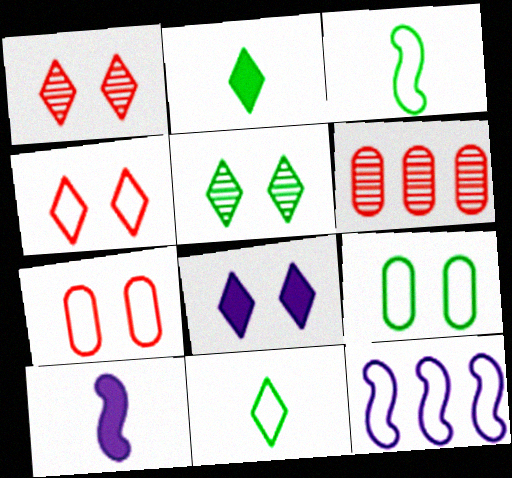[[3, 6, 8], 
[4, 5, 8], 
[7, 11, 12]]